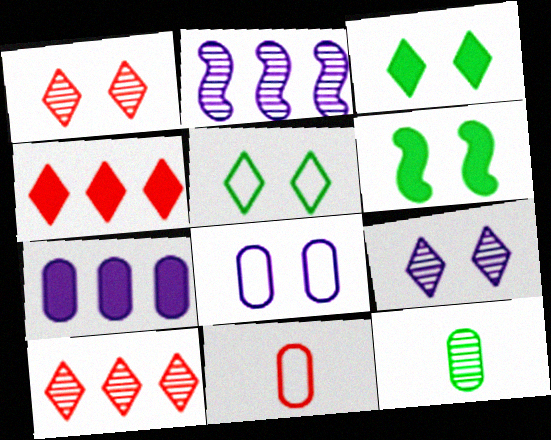[[1, 2, 12], 
[1, 6, 8], 
[2, 3, 11]]